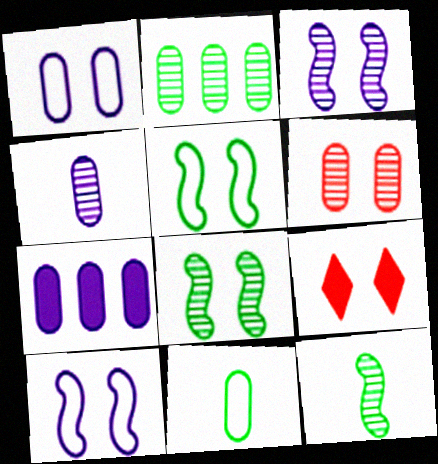[[1, 4, 7], 
[1, 8, 9], 
[2, 4, 6], 
[6, 7, 11]]